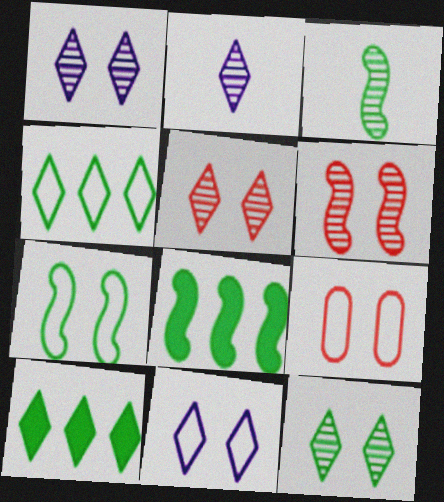[[1, 5, 12], 
[2, 8, 9], 
[3, 7, 8], 
[7, 9, 11]]